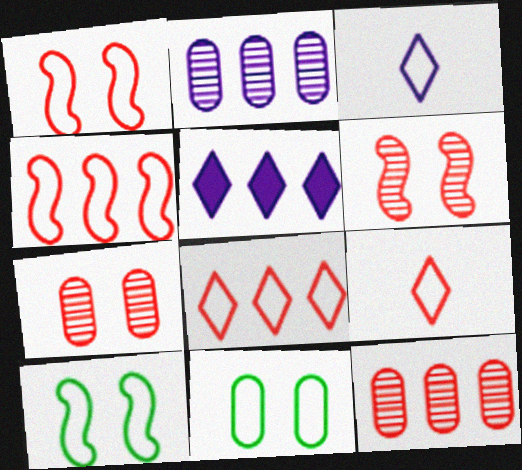[[3, 4, 11]]